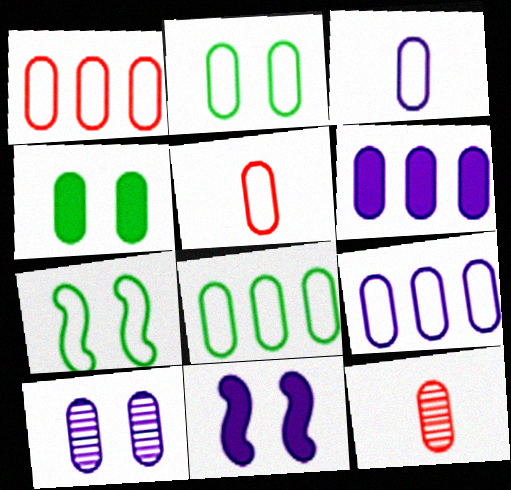[[1, 2, 3], 
[1, 8, 9], 
[2, 5, 9], 
[2, 6, 12], 
[3, 6, 10], 
[4, 9, 12]]